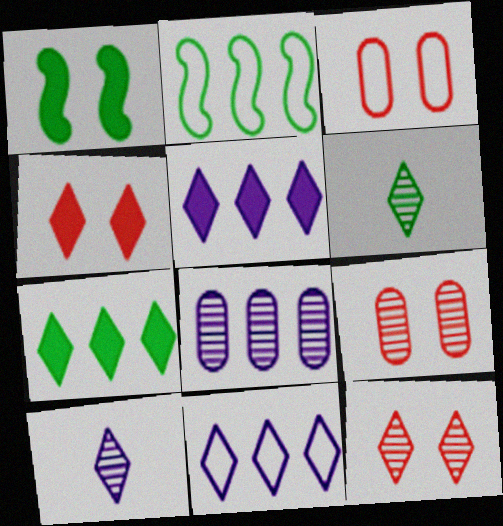[[4, 6, 11]]